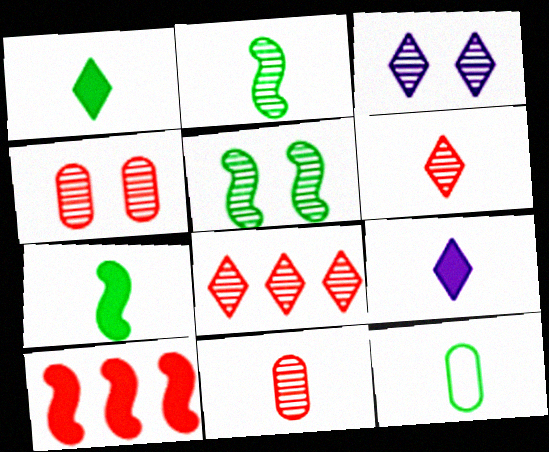[[1, 2, 12], 
[3, 4, 5], 
[3, 10, 12]]